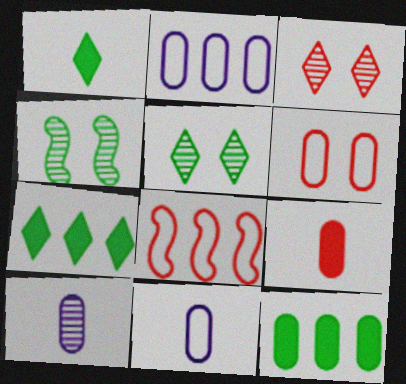[[3, 8, 9], 
[6, 10, 12]]